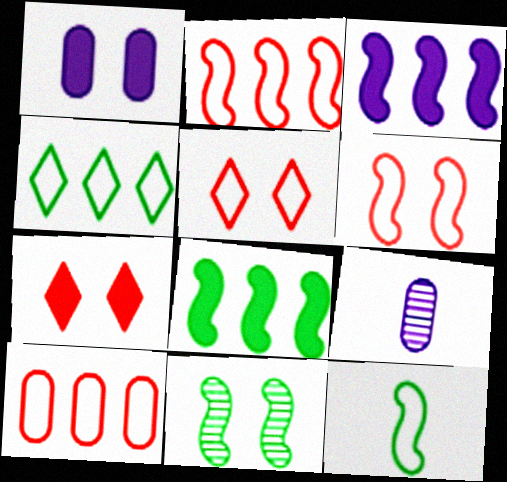[[1, 5, 11], 
[5, 8, 9], 
[8, 11, 12]]